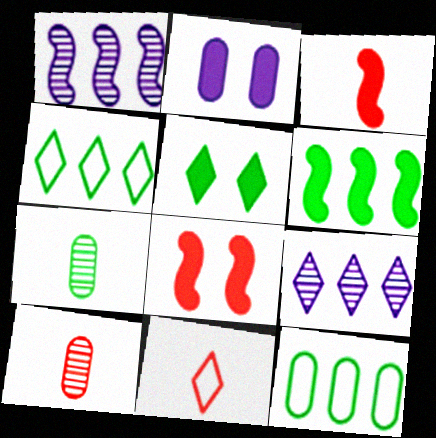[[2, 5, 8], 
[2, 10, 12], 
[3, 10, 11], 
[5, 9, 11]]